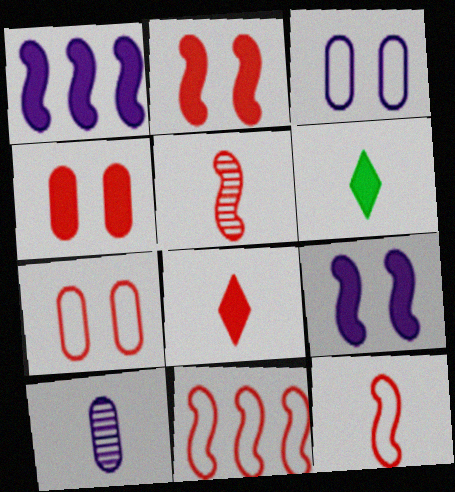[[1, 4, 6], 
[2, 5, 11], 
[6, 10, 12]]